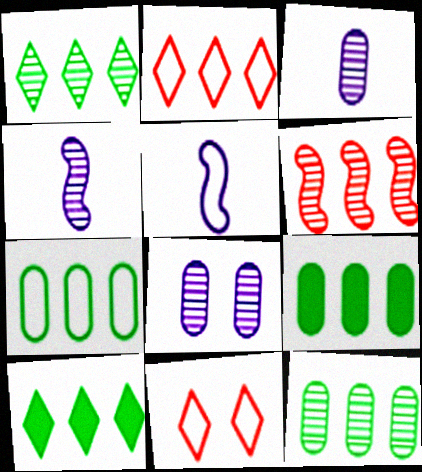[[4, 9, 11], 
[5, 7, 11], 
[7, 9, 12]]